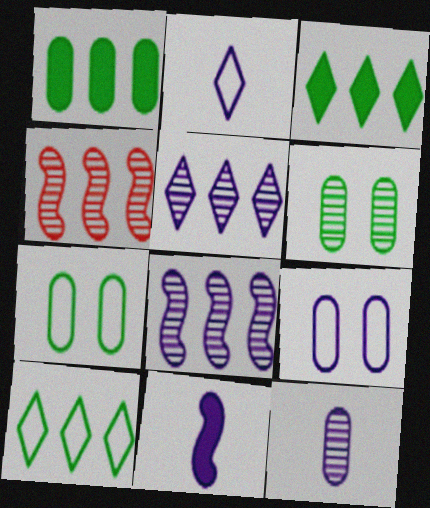[[2, 11, 12], 
[5, 9, 11]]